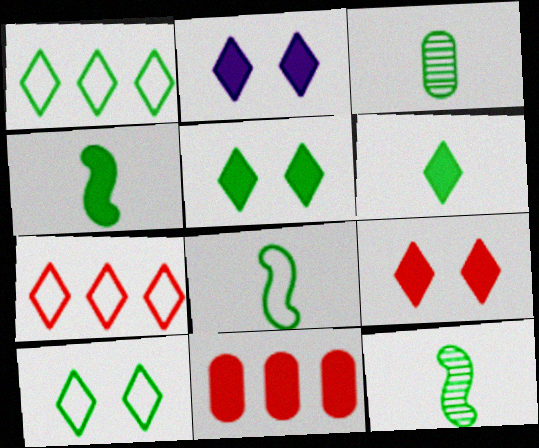[[2, 4, 11], 
[2, 5, 9], 
[3, 6, 8], 
[4, 8, 12]]